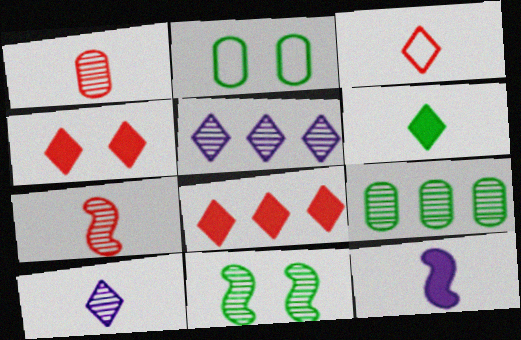[[1, 5, 11], 
[3, 6, 10]]